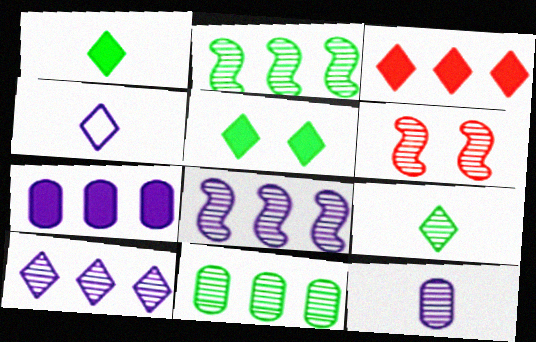[]